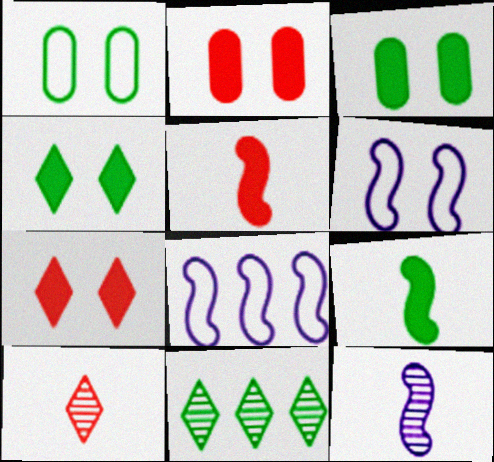[[1, 9, 11], 
[3, 8, 10]]